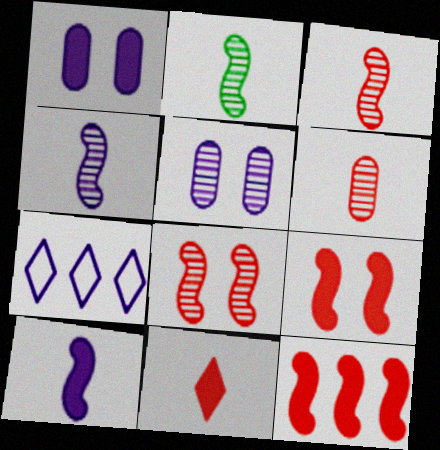[[1, 4, 7], 
[2, 3, 4], 
[5, 7, 10]]